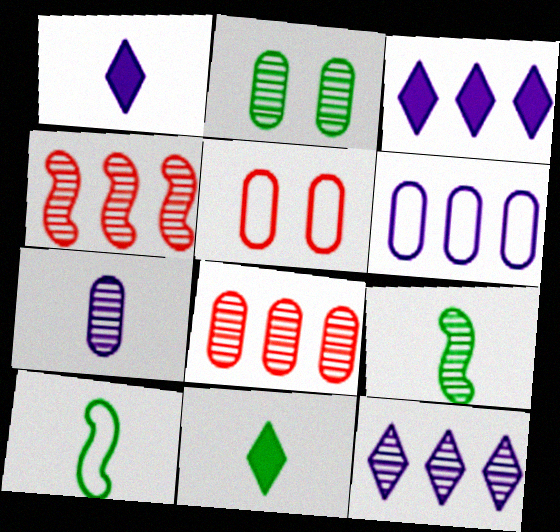[[2, 7, 8], 
[3, 5, 9]]